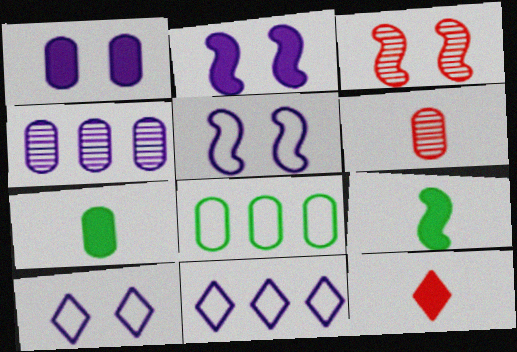[[1, 6, 8], 
[3, 7, 11]]